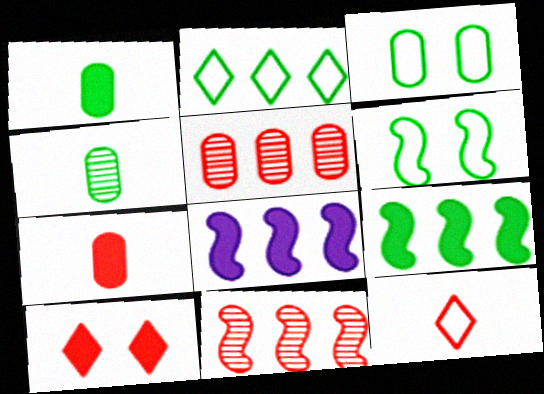[[1, 8, 10], 
[2, 5, 8]]